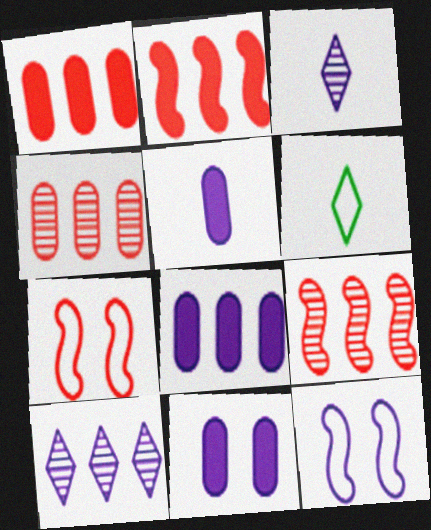[[3, 8, 12], 
[5, 8, 11], 
[5, 10, 12], 
[6, 9, 11]]